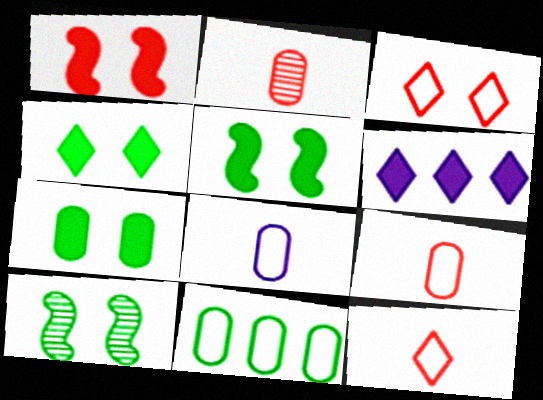[[4, 5, 7], 
[6, 9, 10]]